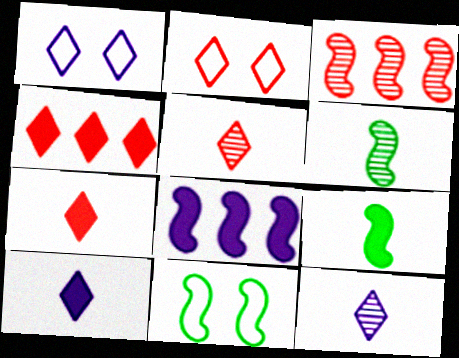[[2, 4, 5]]